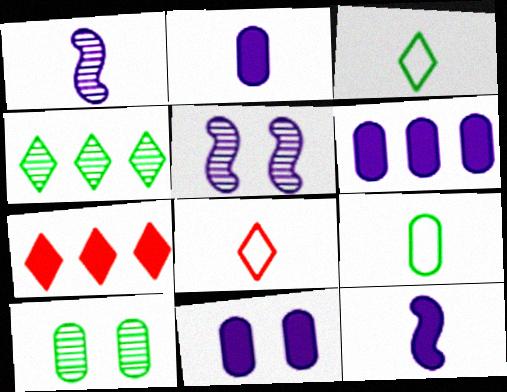[[2, 6, 11], 
[5, 7, 9]]